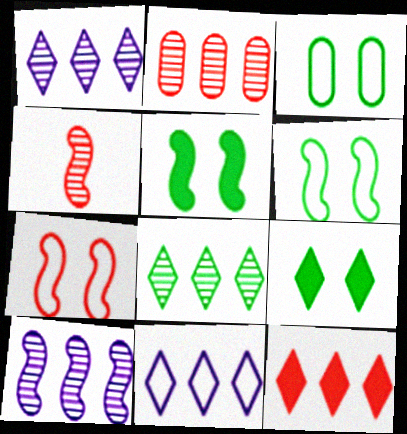[[2, 8, 10], 
[8, 11, 12]]